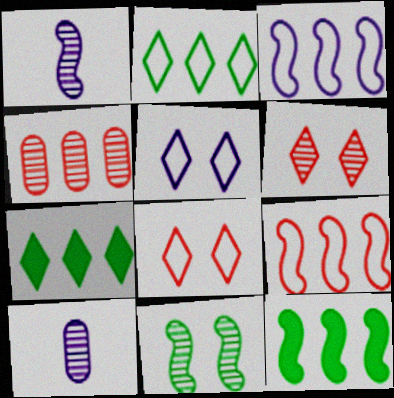[[3, 4, 7], 
[8, 10, 12]]